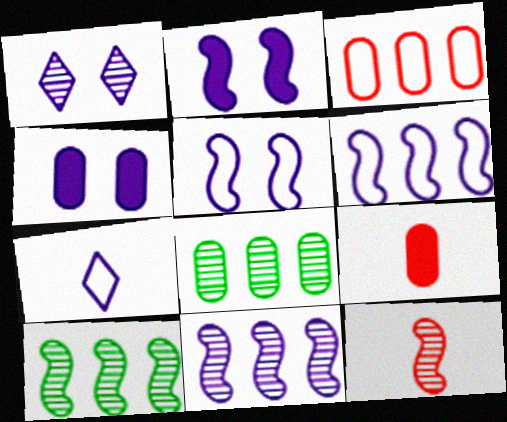[[1, 4, 5], 
[1, 8, 12], 
[4, 7, 11]]